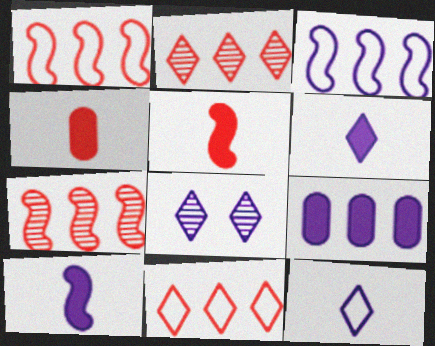[]